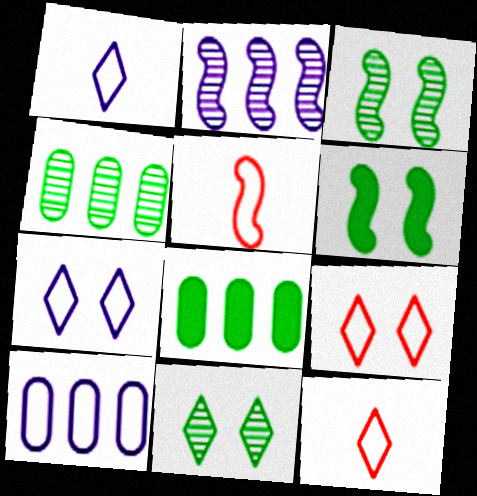[[2, 5, 6]]